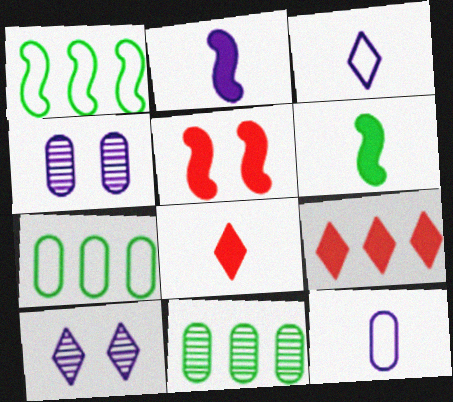[[1, 4, 8], 
[3, 5, 11]]